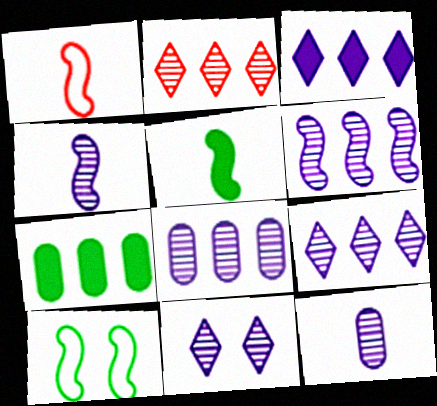[[1, 4, 5], 
[1, 7, 11], 
[4, 8, 11], 
[6, 8, 9], 
[6, 11, 12]]